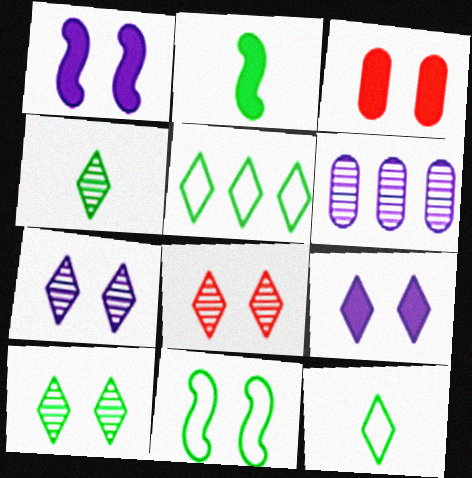[[3, 7, 11], 
[7, 8, 10]]